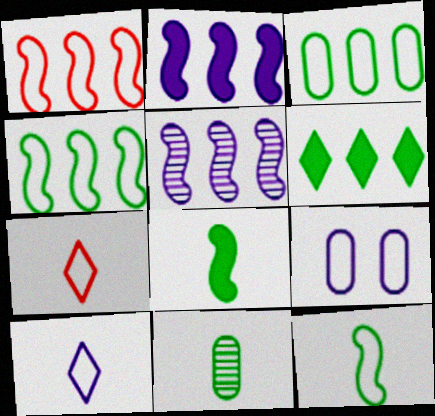[[4, 7, 9]]